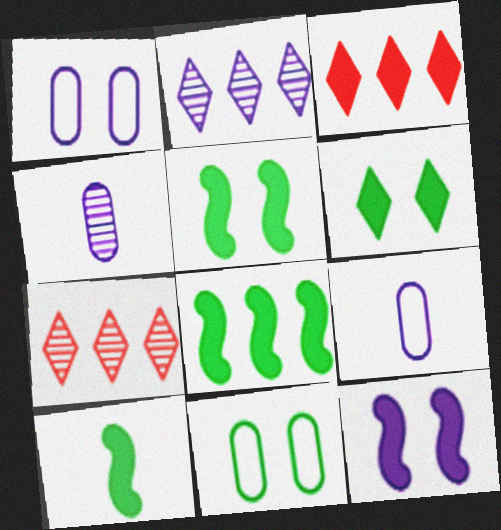[[1, 7, 10], 
[2, 9, 12], 
[5, 7, 9], 
[5, 8, 10]]